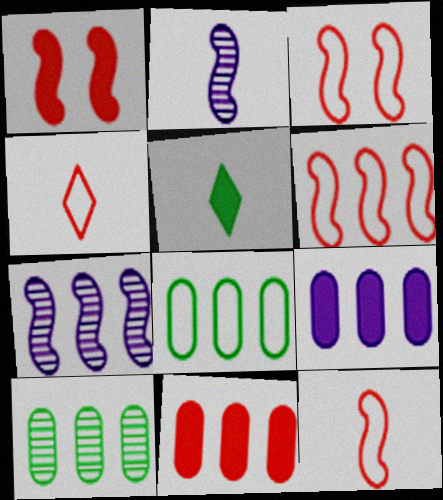[[1, 5, 9], 
[3, 6, 12]]